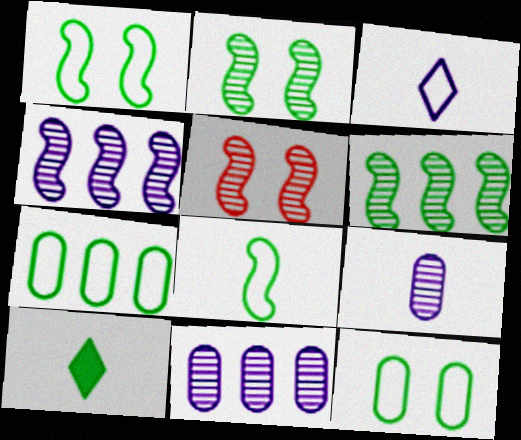[[2, 7, 10], 
[6, 10, 12]]